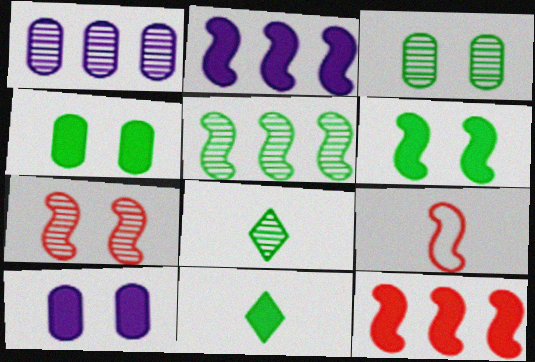[[1, 7, 8], 
[3, 5, 8], 
[7, 9, 12], 
[10, 11, 12]]